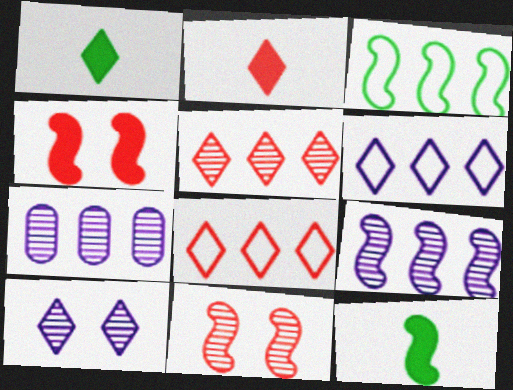[[1, 8, 10]]